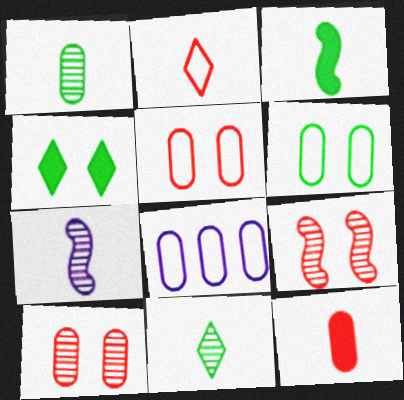[]